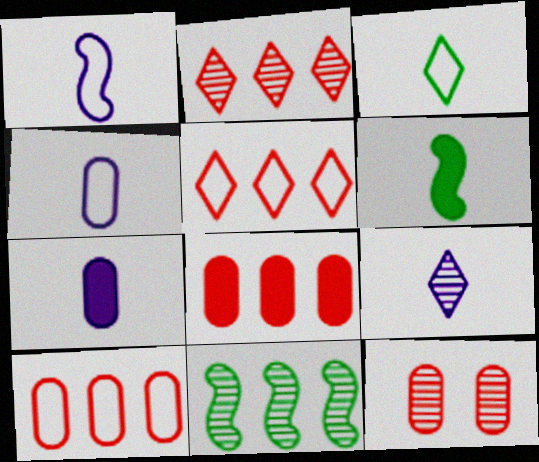[[1, 7, 9], 
[9, 11, 12]]